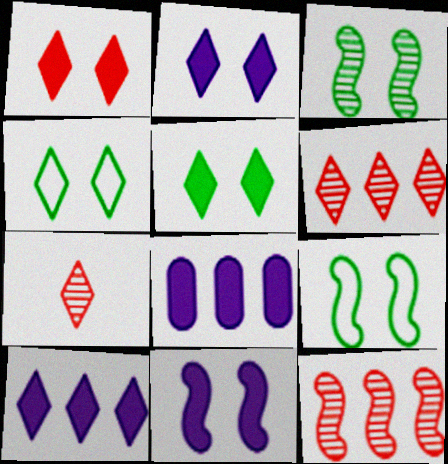[[1, 2, 5], 
[4, 7, 10], 
[7, 8, 9]]